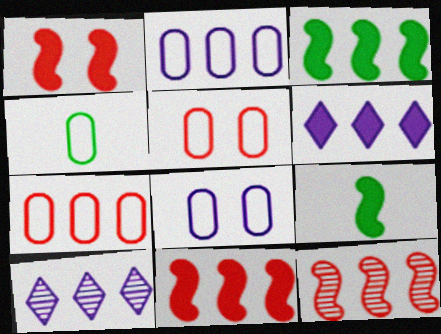[[1, 4, 10], 
[2, 4, 5], 
[3, 7, 10], 
[4, 7, 8], 
[5, 9, 10]]